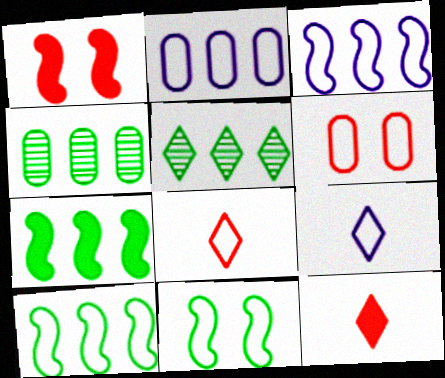[[1, 4, 9], 
[2, 8, 11], 
[6, 9, 10]]